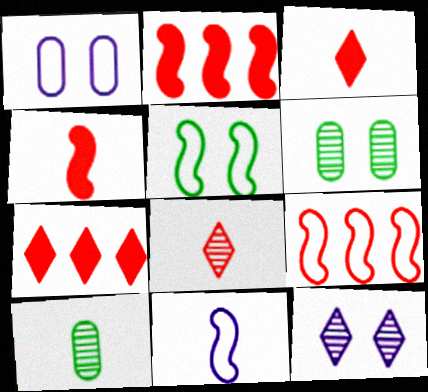[[3, 10, 11], 
[5, 9, 11], 
[6, 7, 11]]